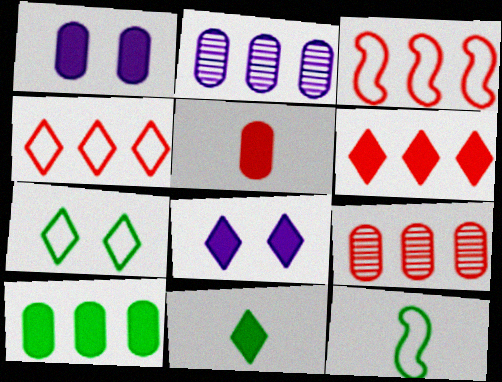[[1, 5, 10], 
[3, 6, 9], 
[6, 8, 11], 
[8, 9, 12]]